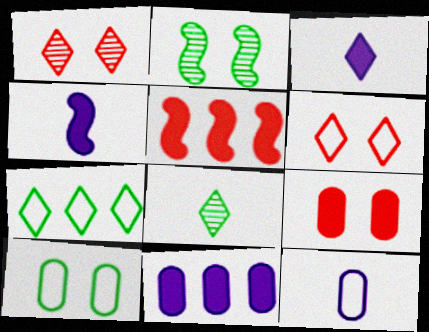[[1, 3, 7]]